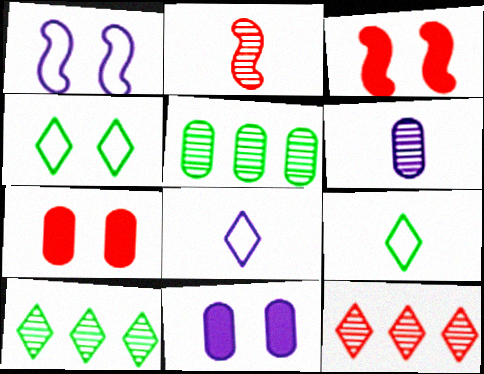[[3, 5, 8]]